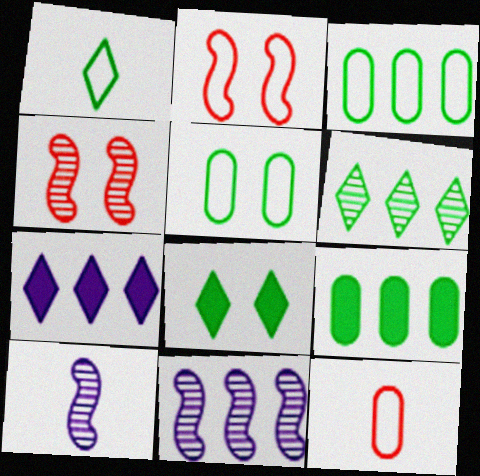[[1, 6, 8], 
[8, 11, 12]]